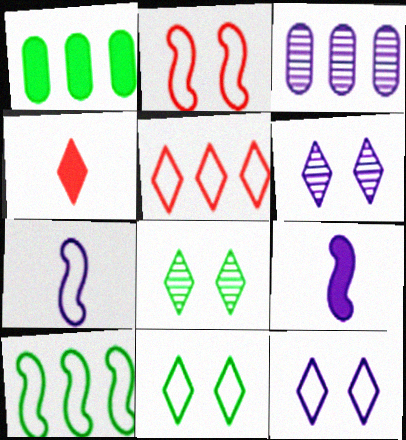[[2, 7, 10], 
[3, 9, 12]]